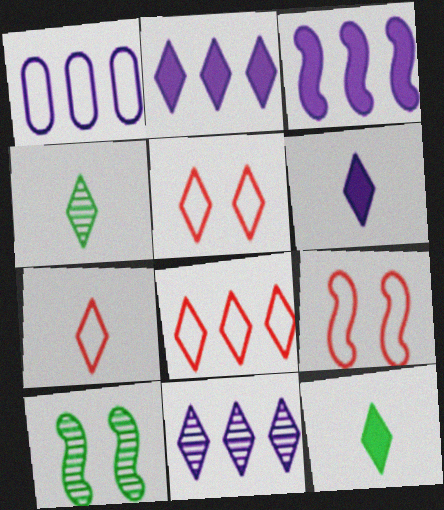[[1, 3, 11], 
[2, 4, 5], 
[4, 6, 7], 
[5, 7, 8], 
[5, 11, 12]]